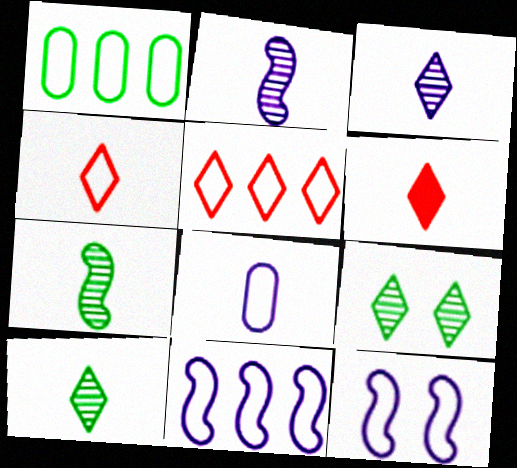[[1, 4, 12], 
[1, 5, 11], 
[6, 7, 8]]